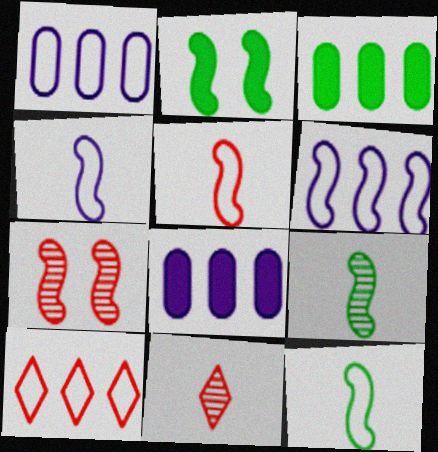[[1, 2, 11], 
[4, 5, 12]]